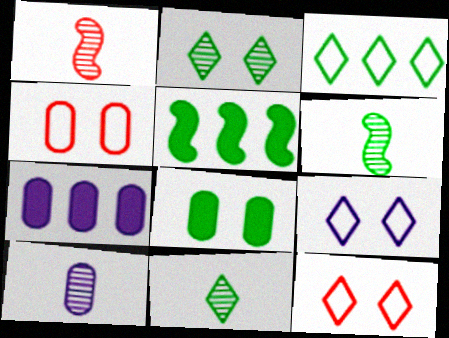[[1, 10, 11], 
[3, 6, 8], 
[5, 10, 12], 
[6, 7, 12]]